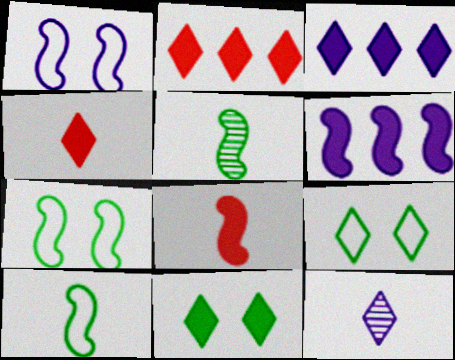[[2, 9, 12], 
[3, 4, 11]]